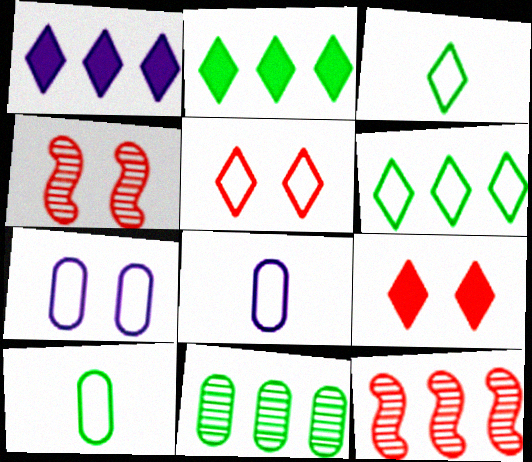[[1, 4, 10], 
[2, 4, 8]]